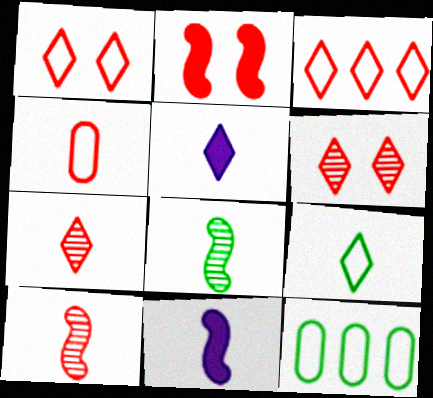[[4, 5, 8], 
[5, 7, 9], 
[6, 11, 12]]